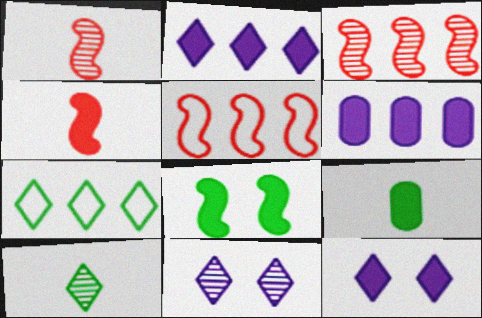[[3, 6, 7], 
[5, 9, 11]]